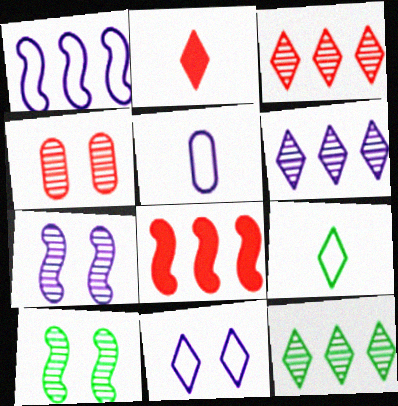[[1, 5, 11], 
[2, 11, 12], 
[3, 6, 12]]